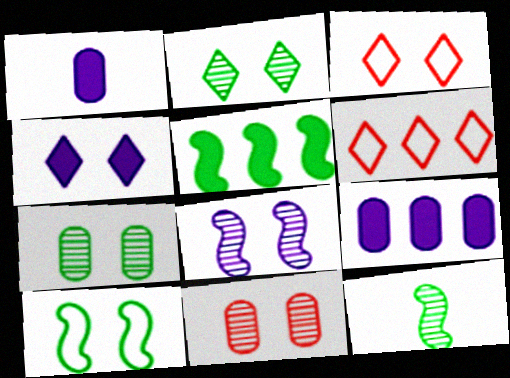[[2, 3, 4], 
[2, 8, 11], 
[3, 9, 12], 
[4, 10, 11], 
[5, 10, 12]]